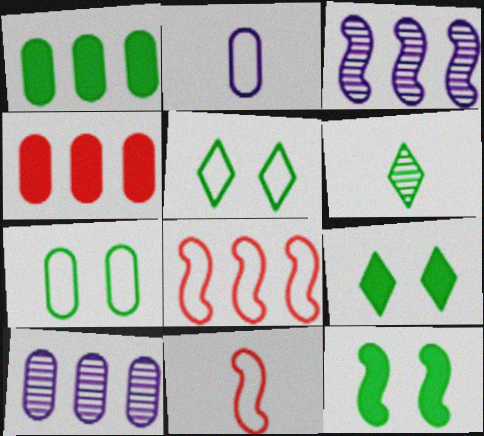[[2, 5, 8], 
[3, 11, 12], 
[9, 10, 11]]